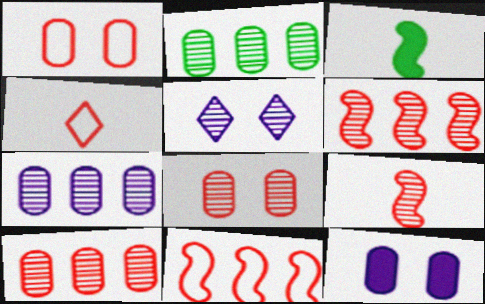[[1, 4, 11], 
[2, 5, 9], 
[2, 7, 10]]